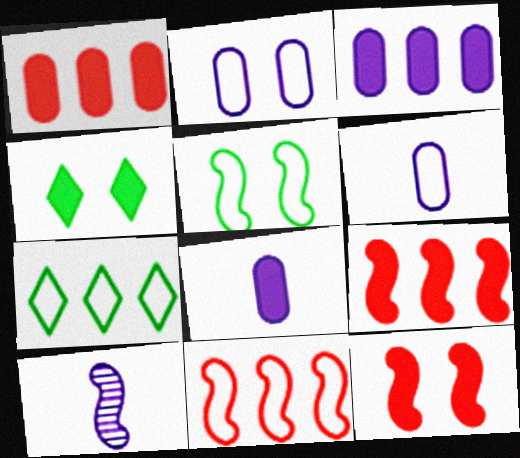[[4, 8, 9], 
[5, 9, 10]]